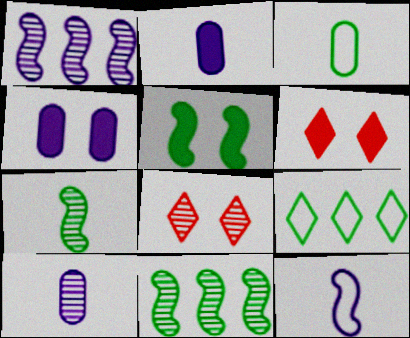[[1, 3, 6], 
[4, 5, 6], 
[8, 10, 11]]